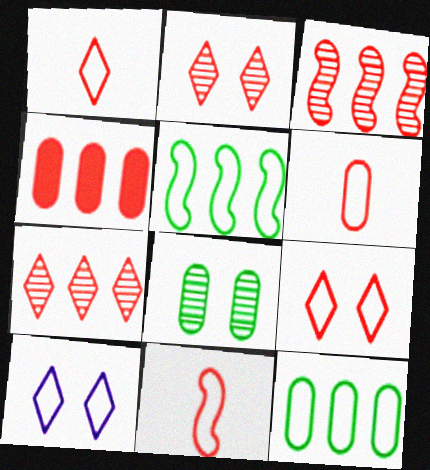[[1, 6, 11], 
[2, 4, 11], 
[5, 6, 10], 
[10, 11, 12]]